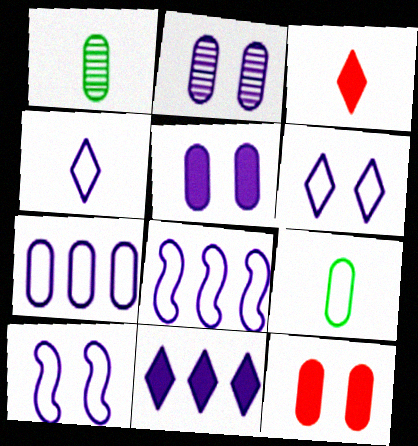[[1, 7, 12], 
[4, 7, 10]]